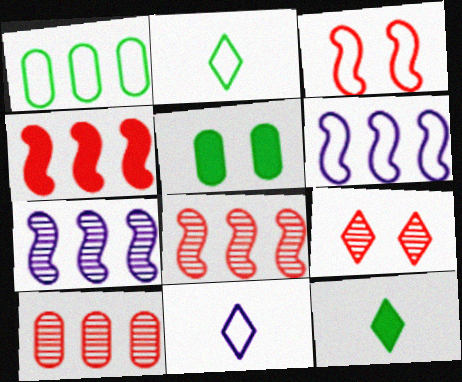[[1, 3, 11], 
[5, 8, 11]]